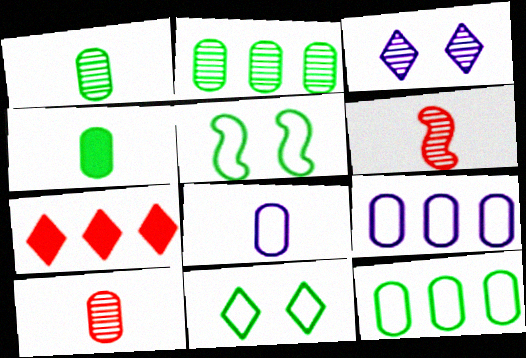[[2, 3, 6], 
[4, 8, 10]]